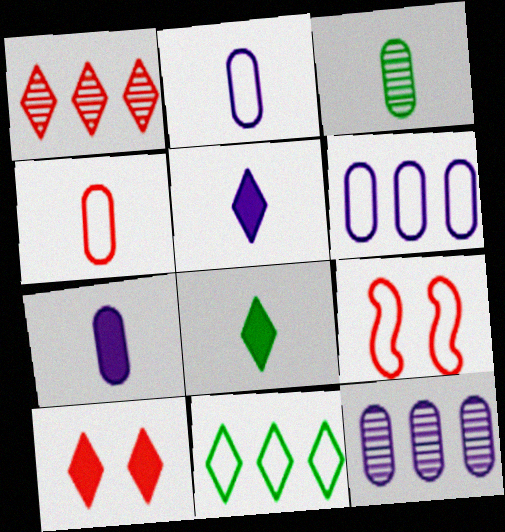[[2, 9, 11], 
[3, 4, 7], 
[8, 9, 12]]